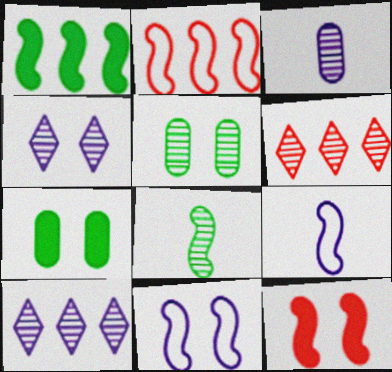[[6, 7, 9]]